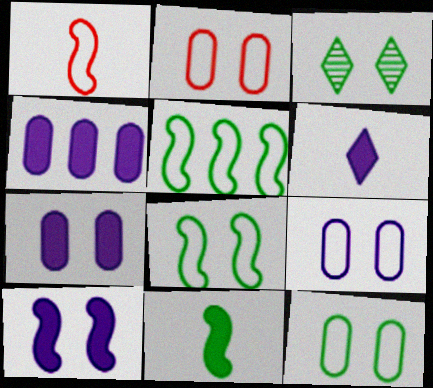[[1, 3, 4], 
[2, 3, 10], 
[2, 9, 12], 
[4, 6, 10]]